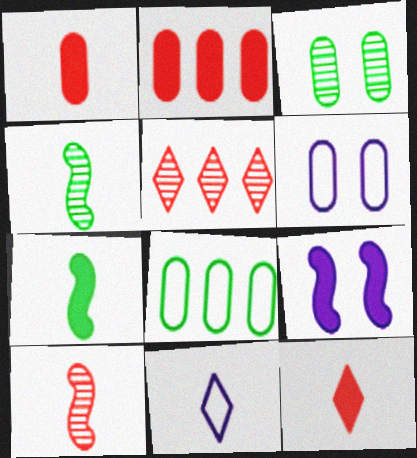[[1, 4, 11], 
[5, 6, 7]]